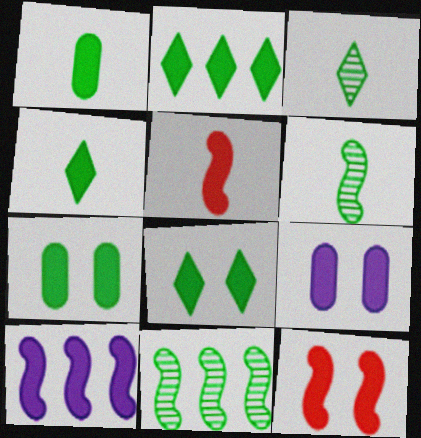[[2, 4, 8], 
[2, 5, 9], 
[8, 9, 12]]